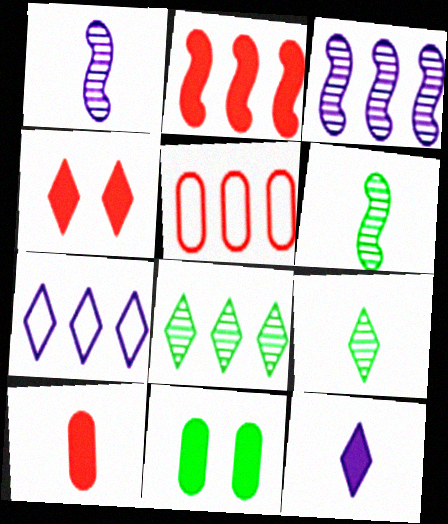[[2, 4, 10], 
[2, 11, 12], 
[4, 7, 9]]